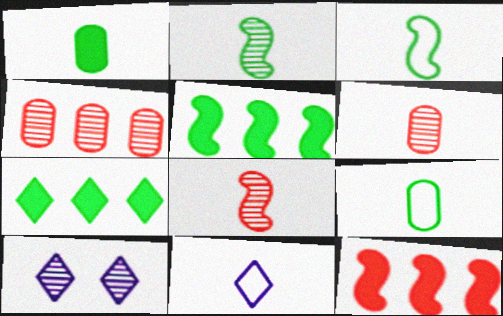[[1, 8, 11], 
[2, 4, 10], 
[9, 10, 12]]